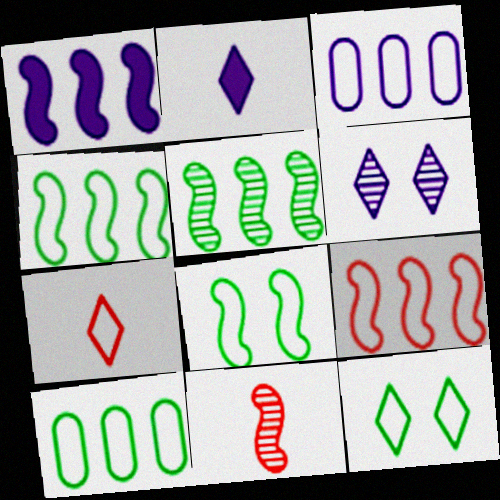[[1, 5, 9], 
[1, 8, 11], 
[3, 7, 8]]